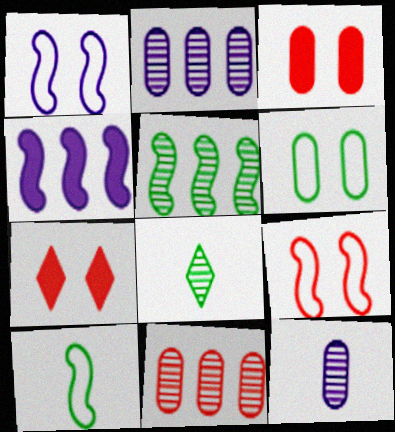[[2, 7, 10]]